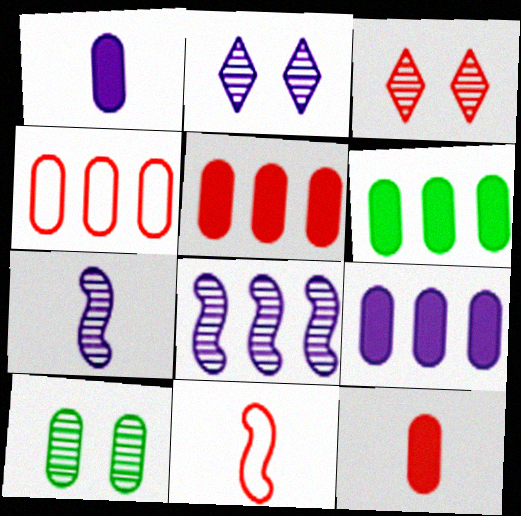[[1, 4, 10], 
[2, 6, 11], 
[3, 5, 11], 
[5, 6, 9]]